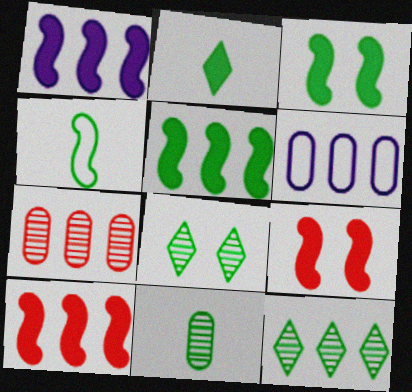[[1, 5, 10], 
[2, 4, 11], 
[6, 10, 12]]